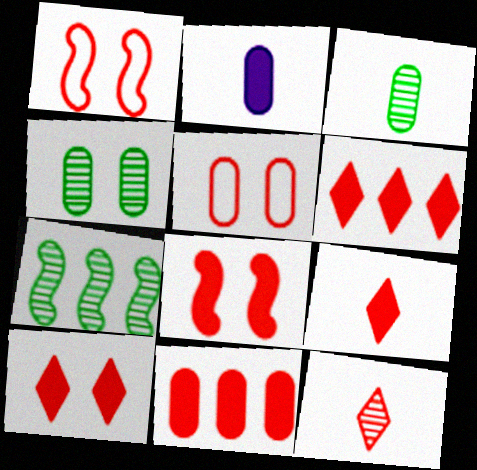[[1, 11, 12], 
[6, 9, 10], 
[8, 9, 11]]